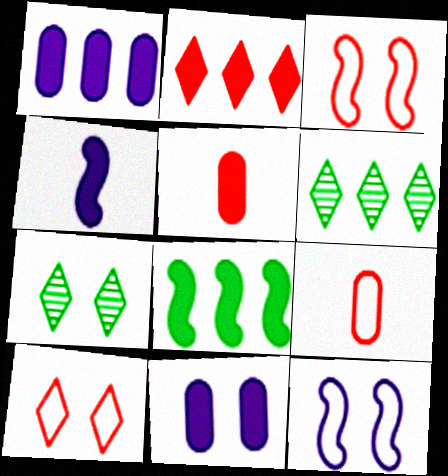[[1, 2, 8], 
[3, 7, 11], 
[5, 6, 12]]